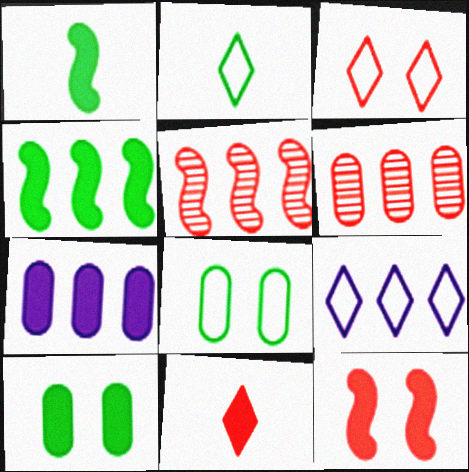[[2, 3, 9], 
[4, 6, 9]]